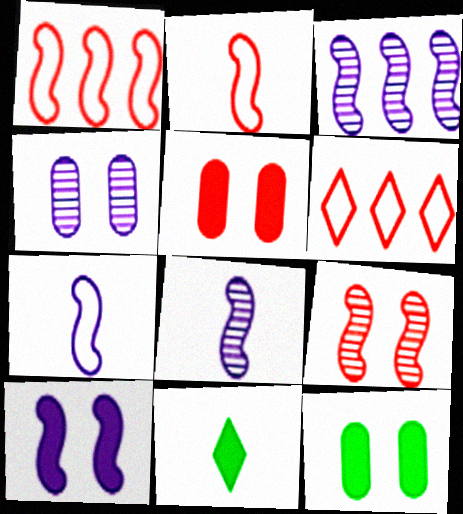[[1, 4, 11], 
[3, 7, 10], 
[6, 8, 12]]